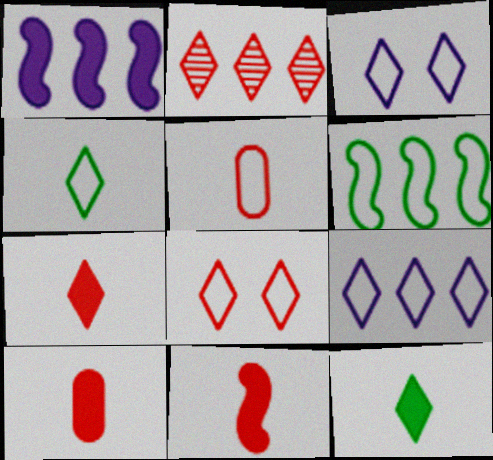[[2, 3, 12], 
[2, 7, 8], 
[3, 5, 6], 
[4, 8, 9], 
[7, 10, 11]]